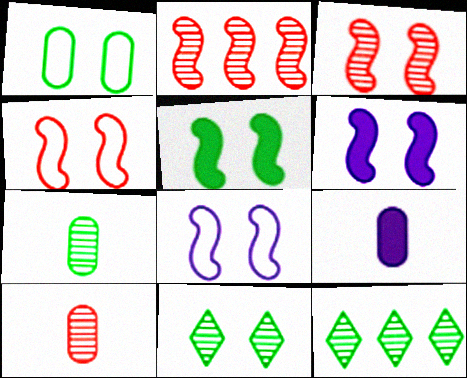[[1, 5, 11], 
[3, 5, 8], 
[4, 9, 12]]